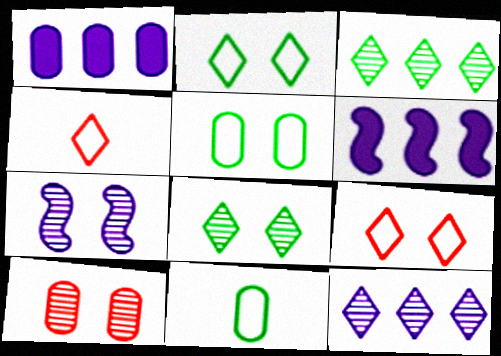[[1, 10, 11], 
[7, 8, 10]]